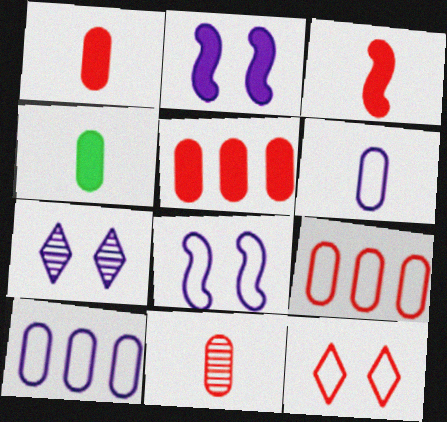[[4, 6, 11]]